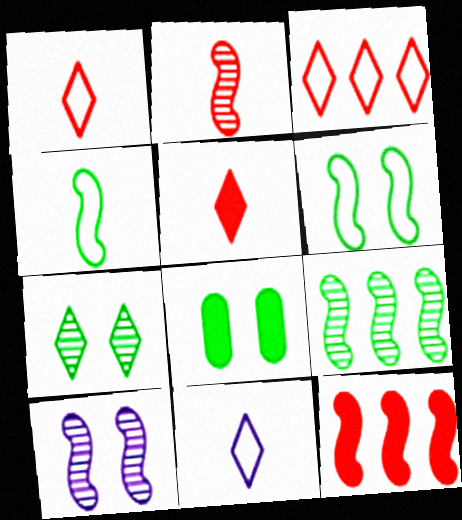[[2, 9, 10], 
[4, 10, 12], 
[6, 7, 8]]